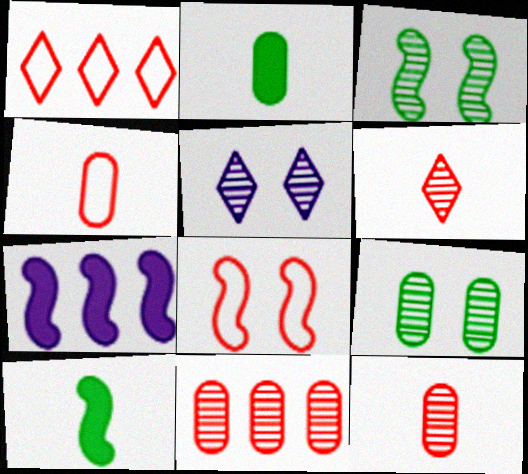[[1, 4, 8]]